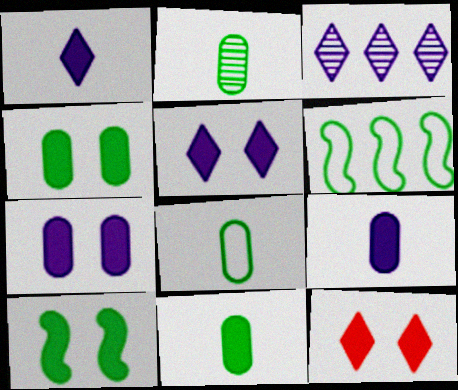[[2, 8, 11], 
[7, 10, 12]]